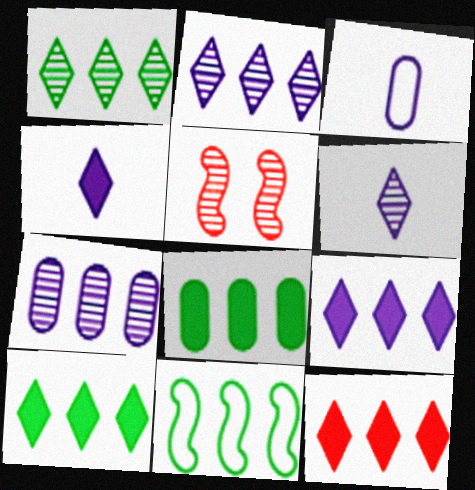[[1, 8, 11], 
[3, 5, 10], 
[7, 11, 12], 
[9, 10, 12]]